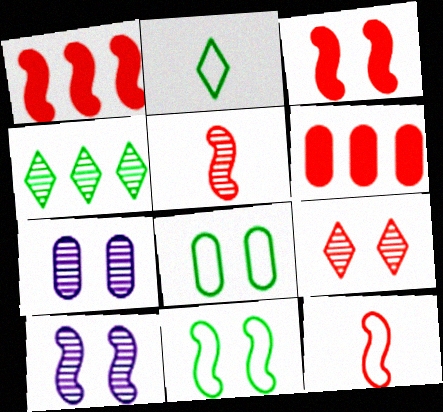[[1, 2, 7], 
[2, 6, 10], 
[3, 10, 11], 
[4, 5, 7], 
[6, 9, 12]]